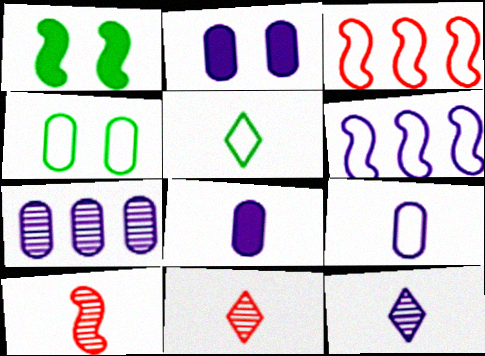[[1, 6, 10], 
[2, 6, 12], 
[2, 7, 9], 
[5, 8, 10]]